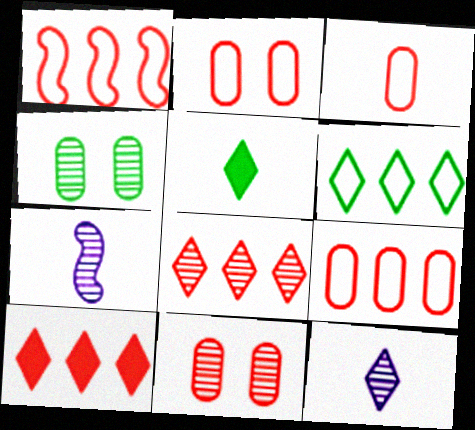[[2, 3, 9], 
[3, 5, 7], 
[4, 7, 8]]